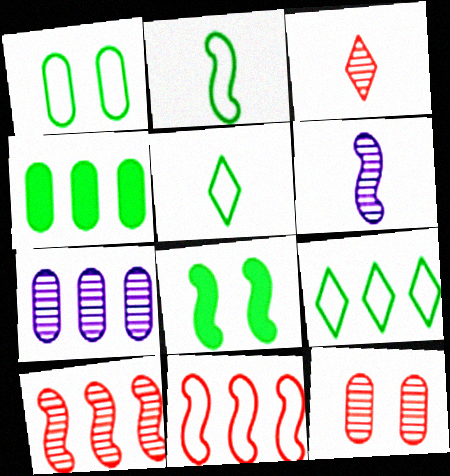[[1, 2, 9], 
[3, 10, 12], 
[6, 8, 11]]